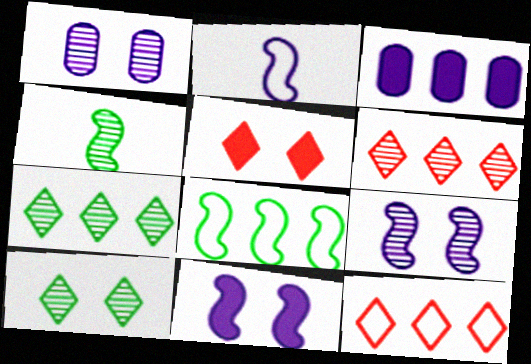[[1, 4, 6], 
[3, 6, 8]]